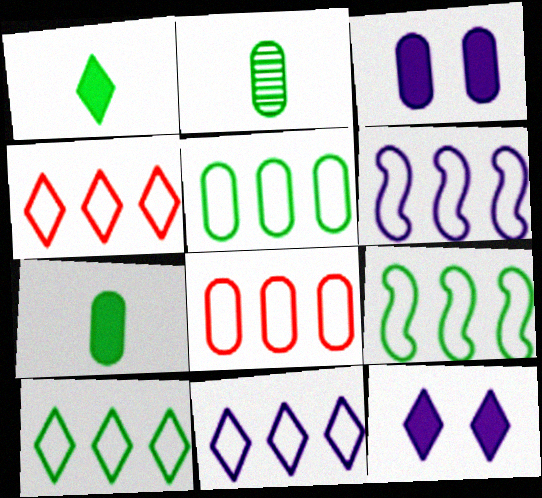[[2, 3, 8], 
[4, 5, 6], 
[4, 10, 11], 
[5, 9, 10], 
[6, 8, 10], 
[8, 9, 11]]